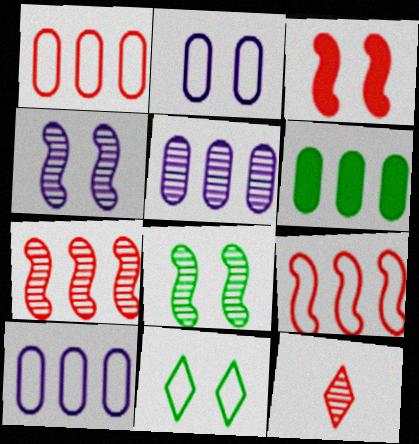[[1, 3, 12], 
[1, 5, 6], 
[5, 8, 12]]